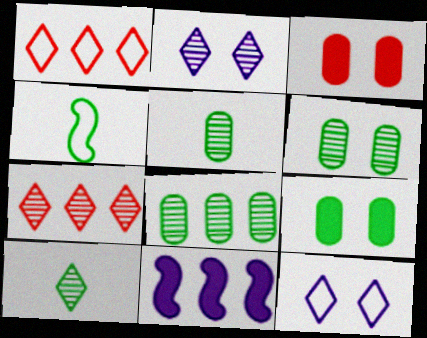[[1, 8, 11], 
[2, 7, 10], 
[5, 6, 8]]